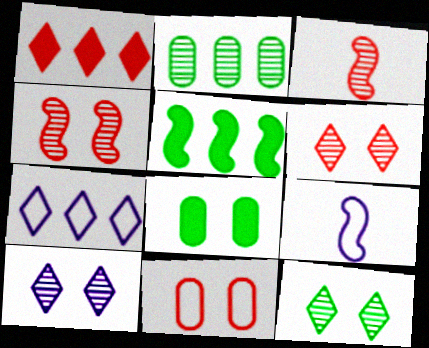[[1, 3, 11], 
[2, 3, 10], 
[3, 7, 8], 
[4, 5, 9], 
[6, 10, 12]]